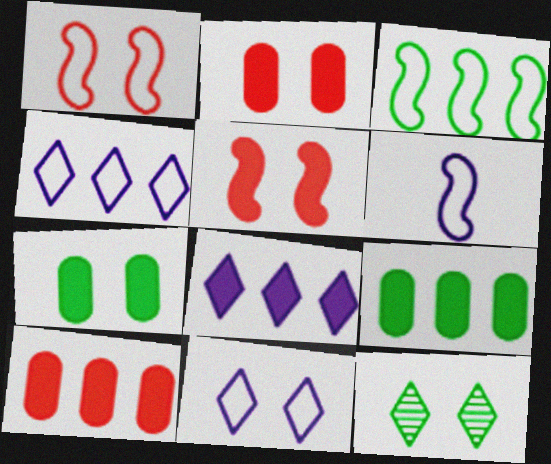[[1, 3, 6], 
[6, 10, 12]]